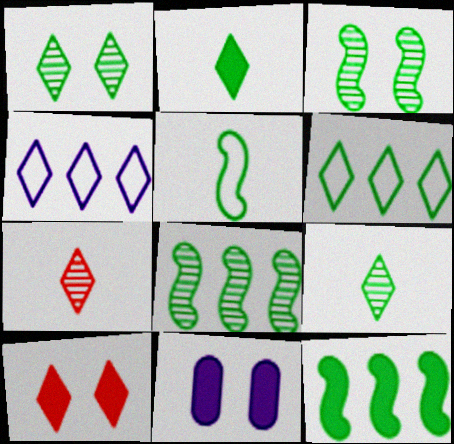[[1, 2, 6], 
[3, 5, 12], 
[4, 9, 10]]